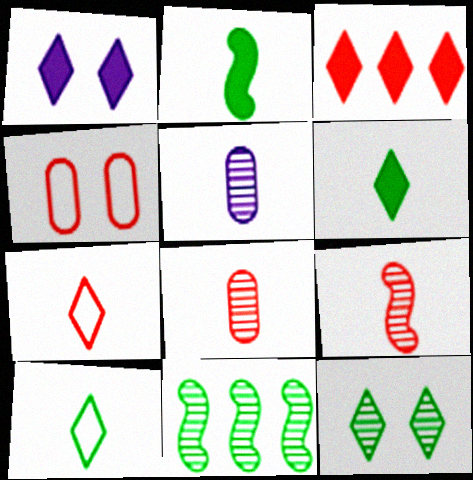[[1, 3, 6], 
[2, 5, 7], 
[3, 4, 9]]